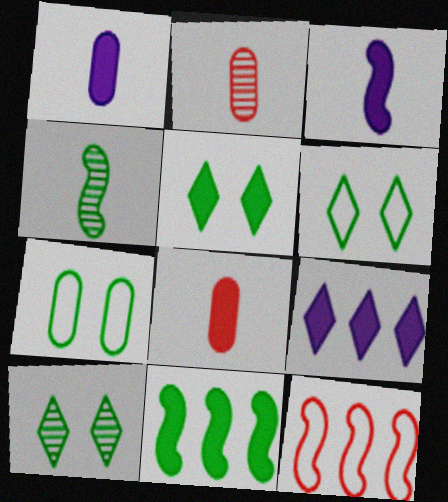[[1, 10, 12], 
[5, 6, 10]]